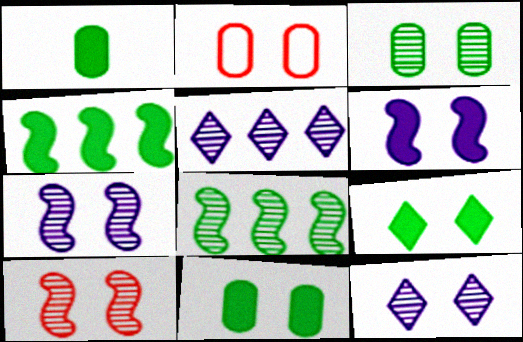[[1, 4, 9], 
[2, 7, 9], 
[3, 10, 12]]